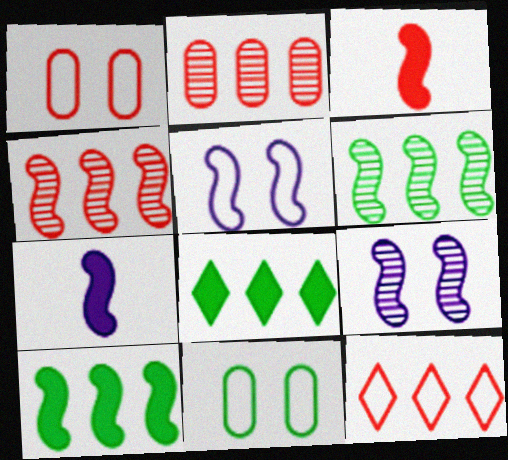[[3, 5, 6]]